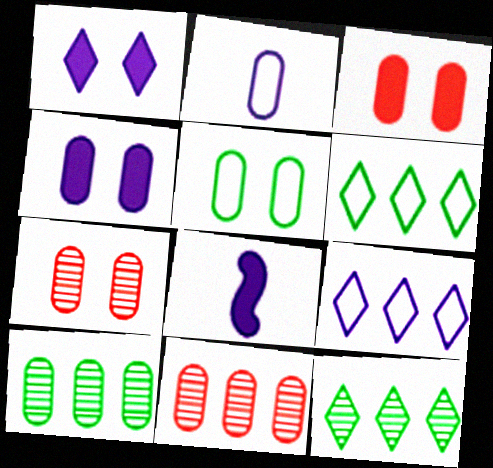[[2, 3, 10], 
[4, 5, 7], 
[6, 7, 8]]